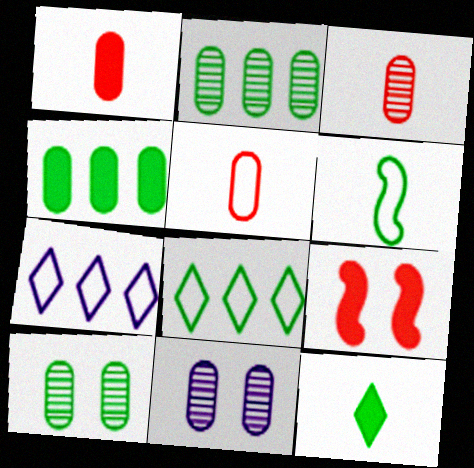[[1, 3, 5], 
[2, 3, 11], 
[4, 5, 11]]